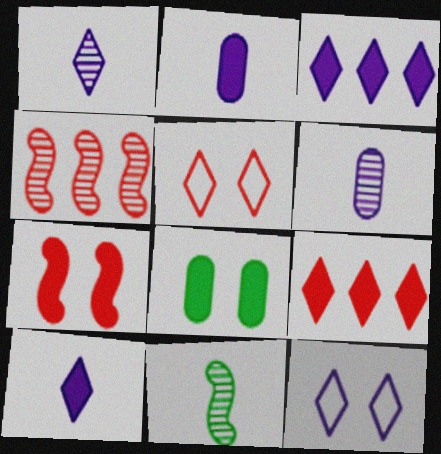[[1, 3, 12]]